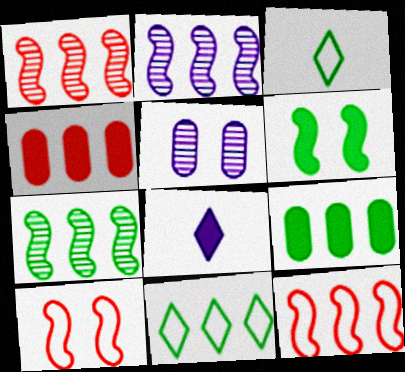[[1, 2, 7], 
[2, 4, 11], 
[4, 6, 8], 
[7, 9, 11]]